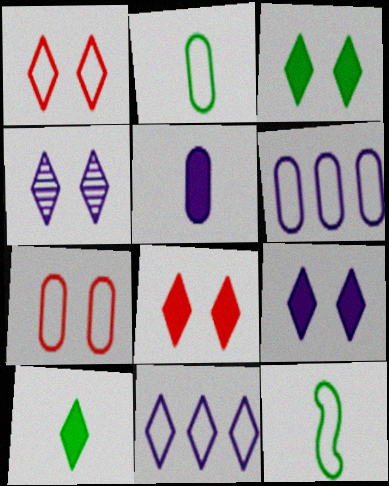[[1, 3, 4], 
[1, 6, 12], 
[2, 6, 7], 
[3, 8, 9], 
[7, 11, 12]]